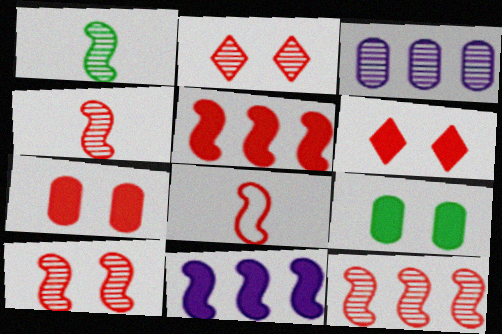[[1, 2, 3], 
[4, 10, 12], 
[5, 8, 10]]